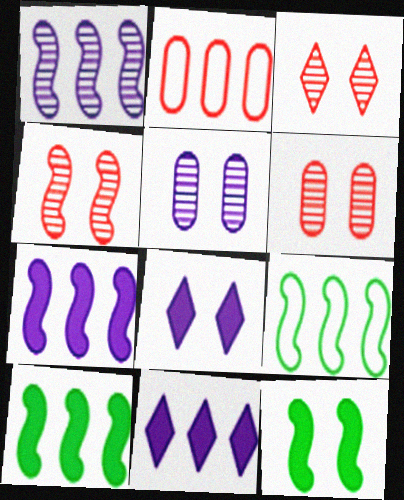[[3, 4, 6]]